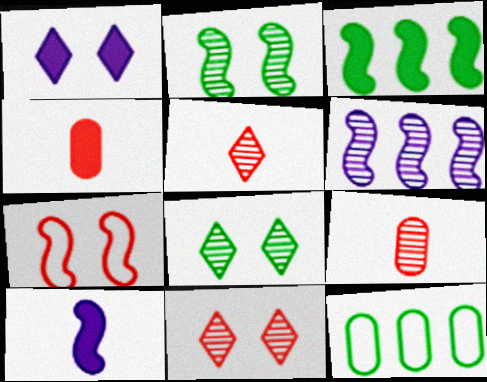[[1, 3, 4], 
[6, 8, 9], 
[10, 11, 12]]